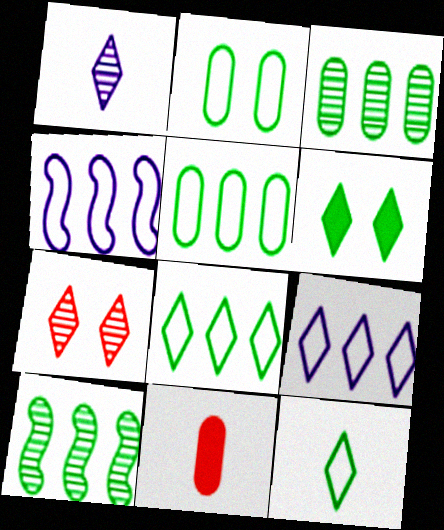[]